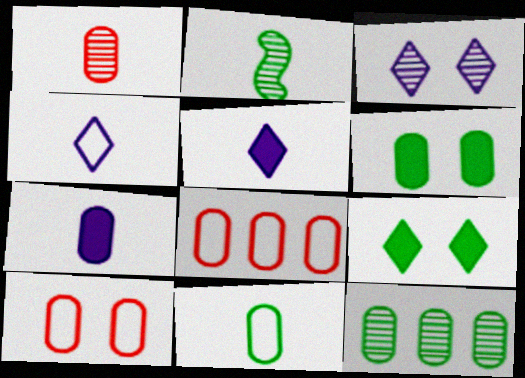[[1, 7, 11], 
[6, 11, 12], 
[7, 10, 12]]